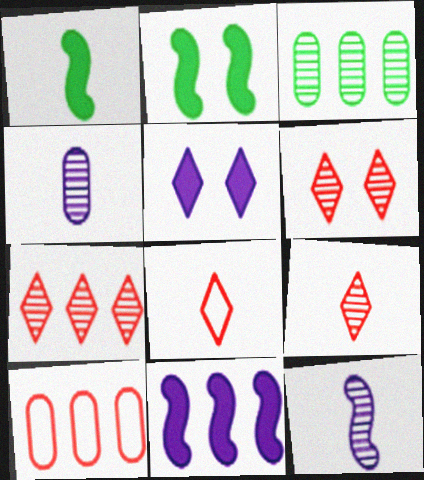[[1, 4, 8], 
[3, 6, 12], 
[6, 7, 9]]